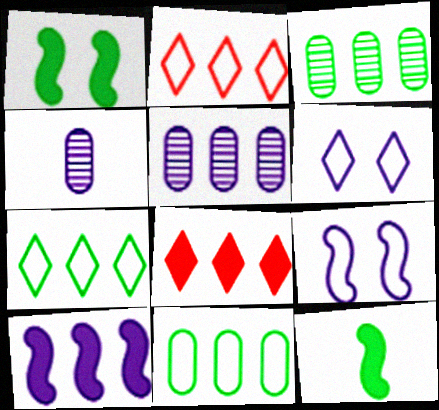[[1, 2, 4], 
[2, 3, 10], 
[4, 6, 10]]